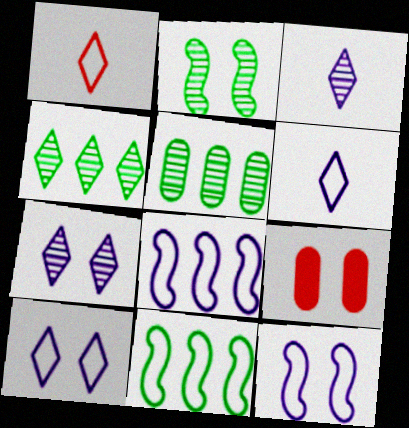[[2, 9, 10], 
[3, 9, 11]]